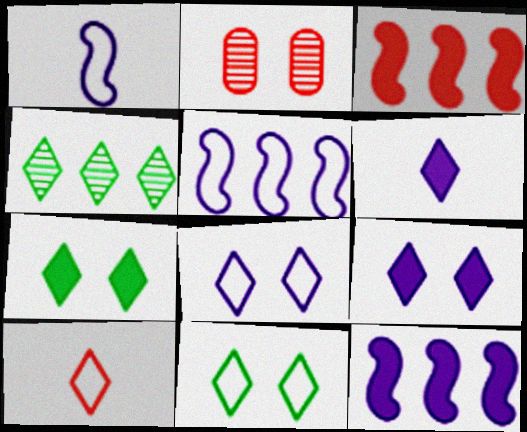[[2, 3, 10], 
[4, 9, 10]]